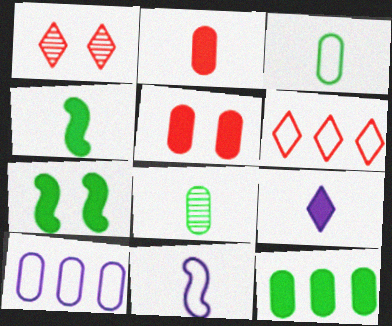[[1, 4, 10], 
[1, 11, 12], 
[2, 4, 9], 
[5, 8, 10]]